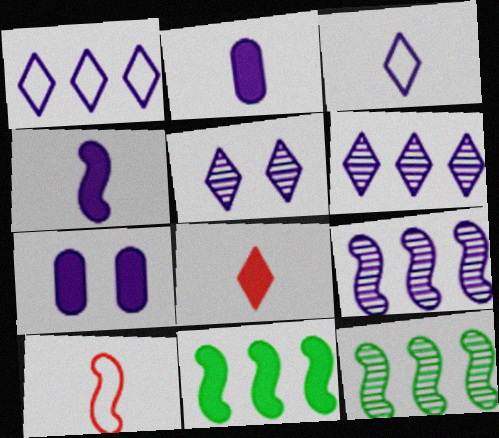[[3, 7, 9], 
[7, 8, 11]]